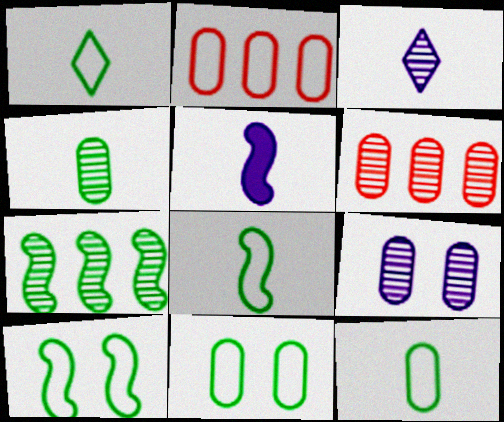[[1, 8, 12], 
[4, 6, 9]]